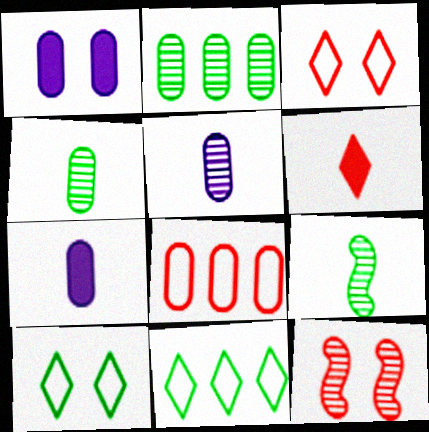[[1, 4, 8], 
[1, 10, 12], 
[6, 8, 12], 
[7, 11, 12]]